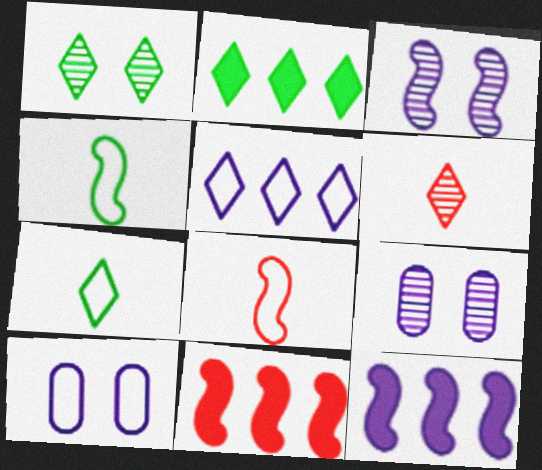[[1, 2, 7], 
[2, 8, 9], 
[3, 4, 11], 
[7, 9, 11]]